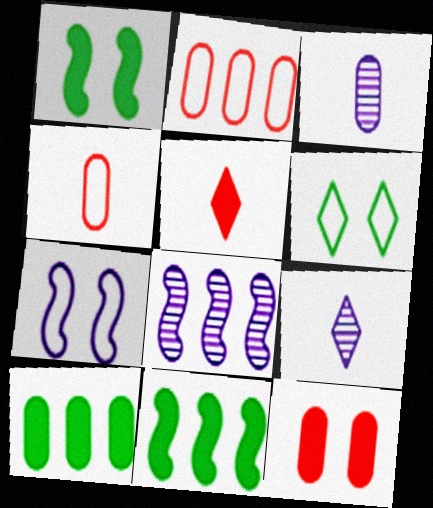[[1, 2, 9]]